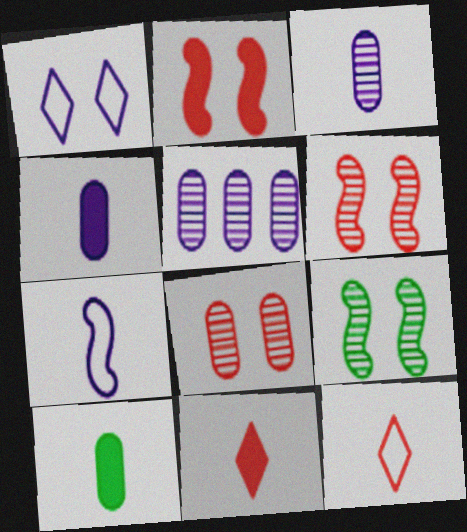[]